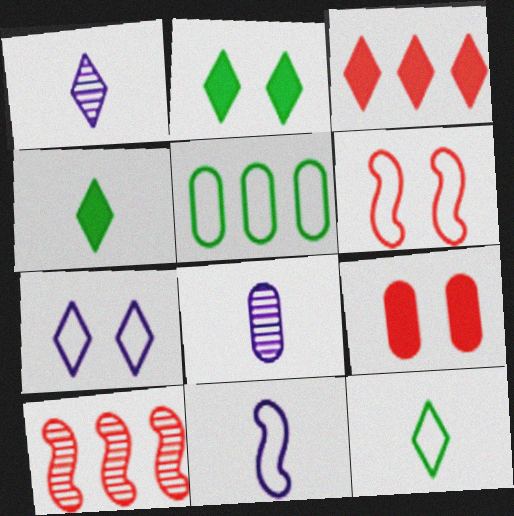[[5, 8, 9]]